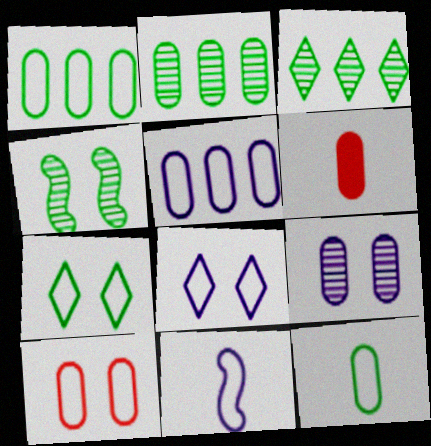[[1, 6, 9], 
[5, 8, 11], 
[5, 10, 12]]